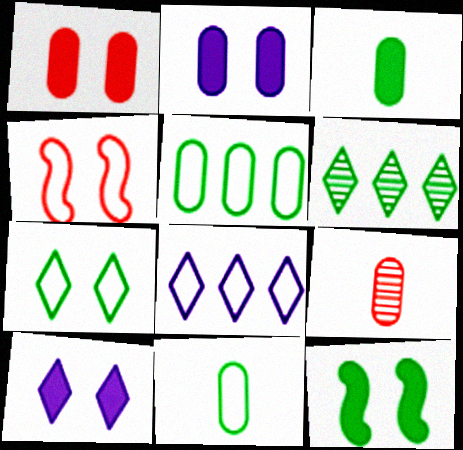[[1, 10, 12], 
[2, 5, 9], 
[4, 8, 11], 
[6, 11, 12], 
[8, 9, 12]]